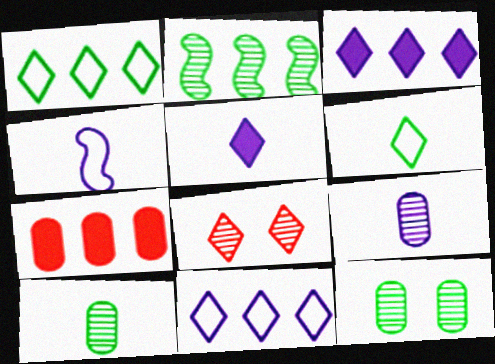[[1, 5, 8], 
[2, 7, 11], 
[2, 8, 9], 
[3, 6, 8], 
[4, 5, 9]]